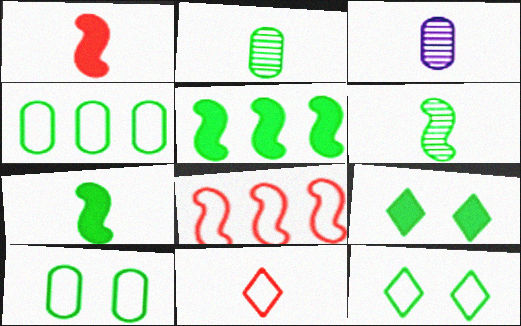[[2, 5, 12], 
[3, 7, 11], 
[3, 8, 9], 
[4, 6, 9]]